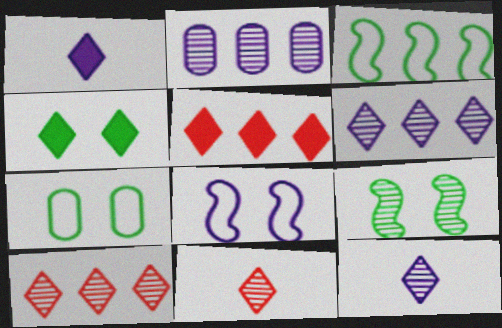[[1, 2, 8], 
[1, 4, 5], 
[2, 3, 5], 
[2, 9, 11], 
[4, 7, 9]]